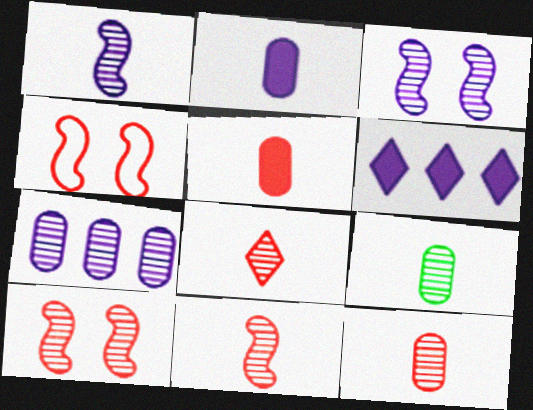[[1, 8, 9], 
[4, 6, 9], 
[8, 11, 12]]